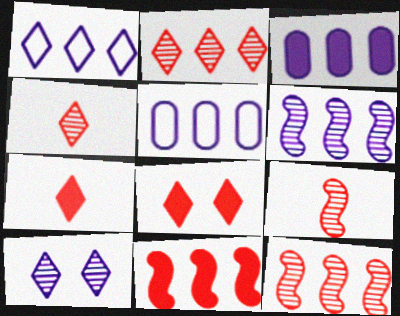[[1, 3, 6]]